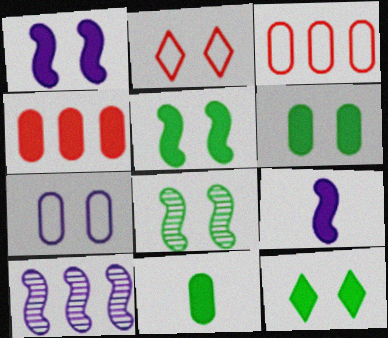[[2, 10, 11], 
[4, 9, 12], 
[5, 6, 12]]